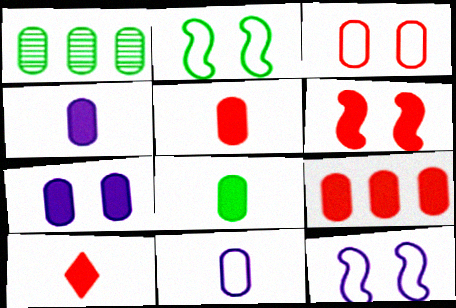[[1, 3, 4], 
[1, 10, 12], 
[4, 5, 8], 
[6, 9, 10], 
[7, 8, 9]]